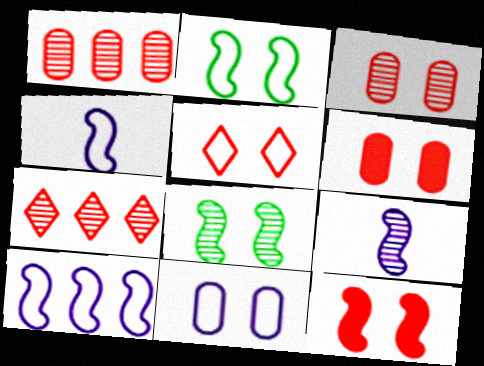[[2, 5, 11], 
[3, 5, 12]]